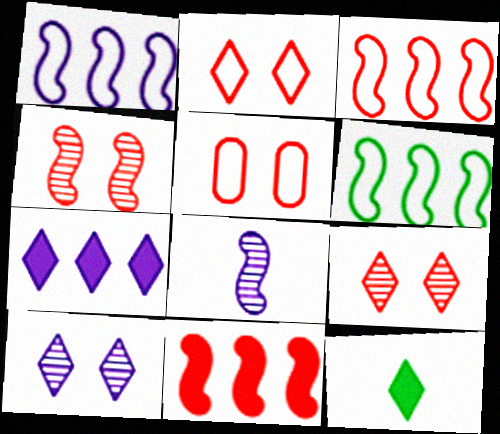[[1, 3, 6]]